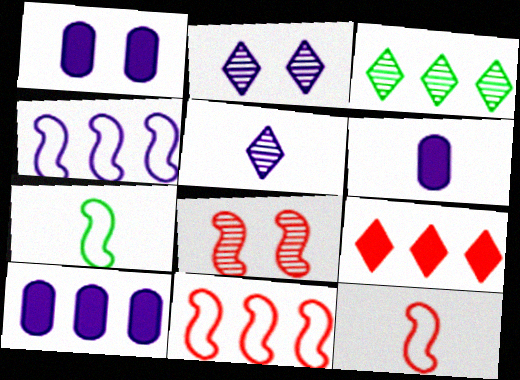[[1, 3, 12], 
[1, 4, 5], 
[1, 6, 10], 
[2, 4, 6], 
[3, 10, 11]]